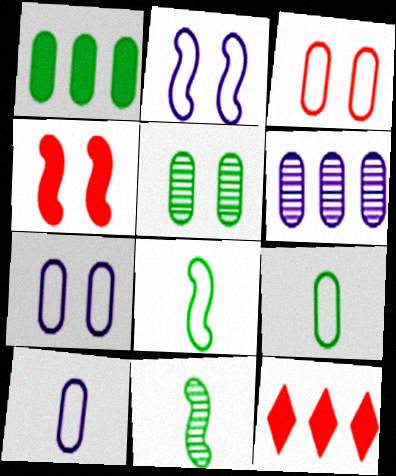[[1, 5, 9], 
[7, 11, 12]]